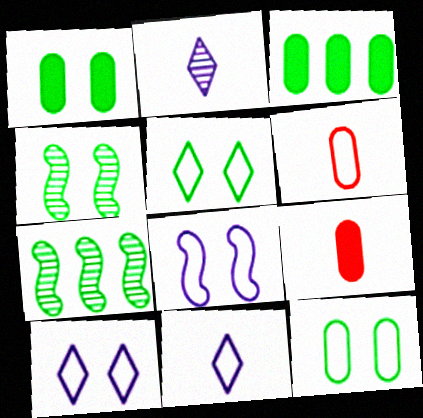[[1, 4, 5], 
[7, 9, 10]]